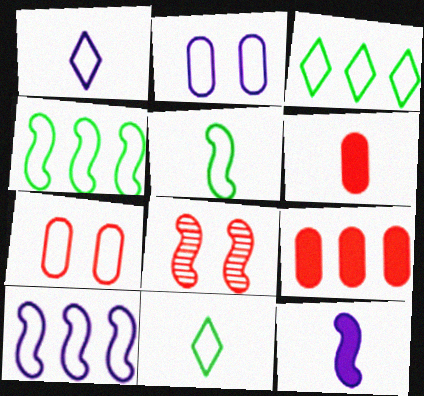[[1, 2, 10], 
[1, 4, 7], 
[4, 8, 12], 
[7, 10, 11]]